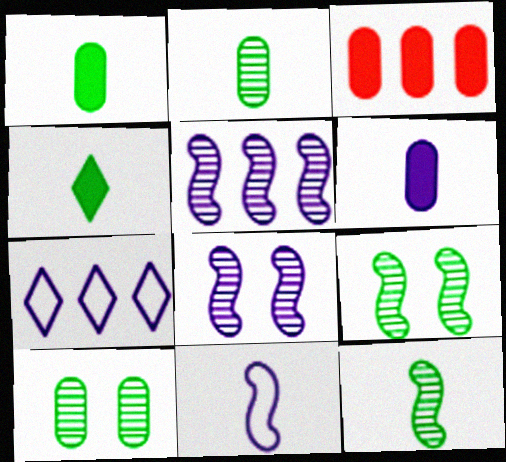[[6, 7, 8]]